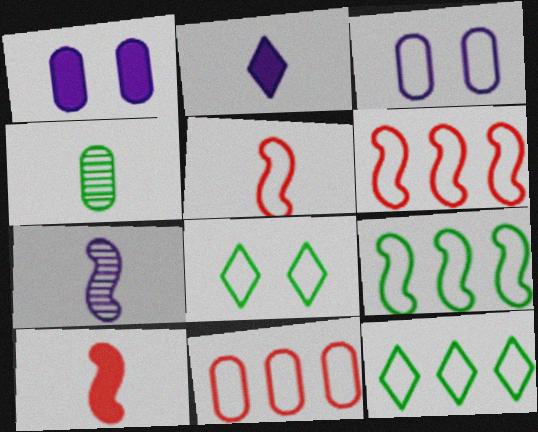[[1, 4, 11], 
[2, 4, 5], 
[3, 5, 12]]